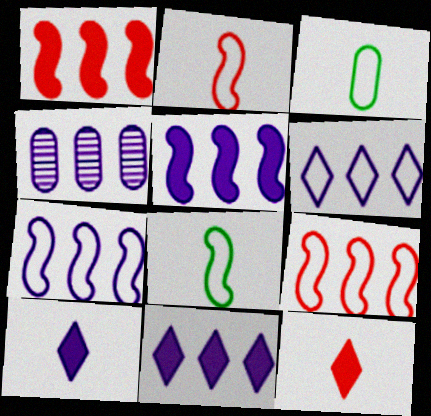[[4, 5, 6], 
[4, 7, 11]]